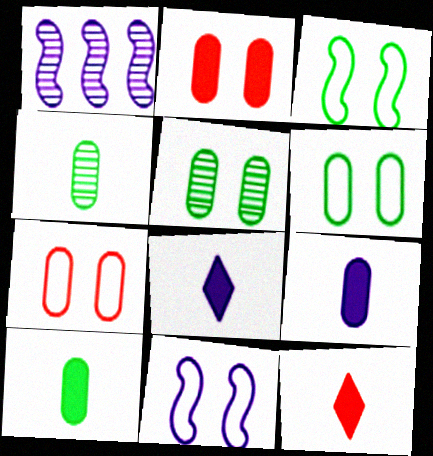[[1, 6, 12]]